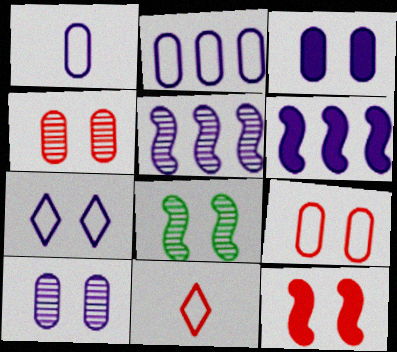[]